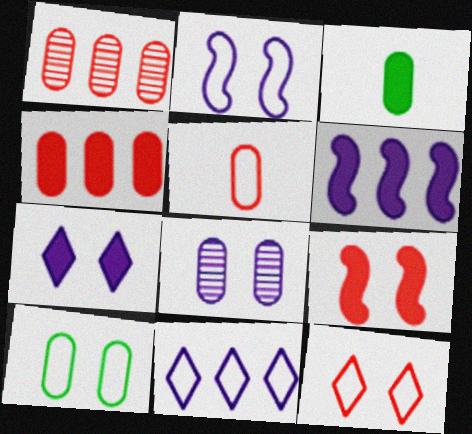[[2, 7, 8], 
[2, 10, 12]]